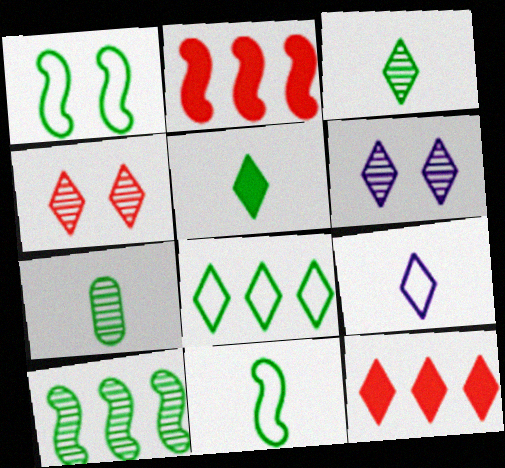[[5, 7, 11]]